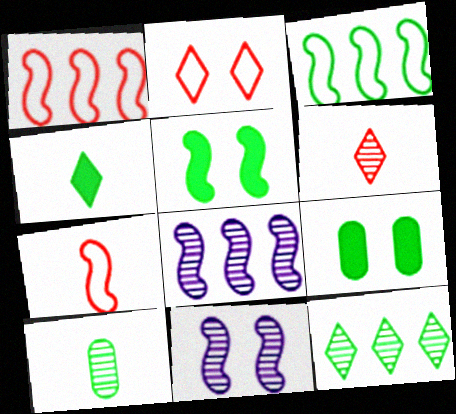[[2, 9, 11], 
[5, 7, 8]]